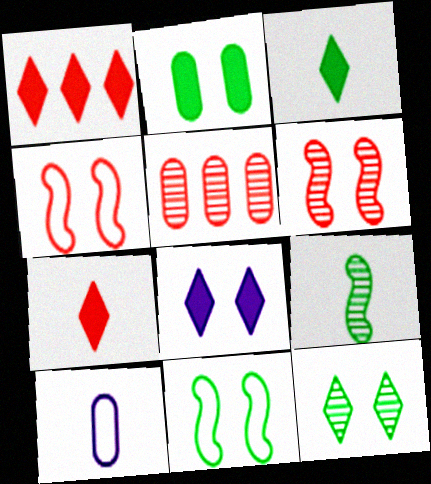[[1, 3, 8], 
[2, 5, 10], 
[2, 11, 12], 
[4, 5, 7], 
[7, 9, 10]]